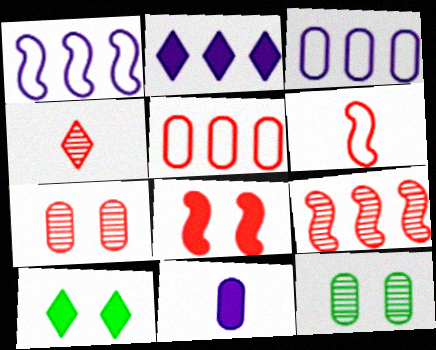[[2, 6, 12], 
[4, 5, 8], 
[4, 7, 9], 
[5, 11, 12], 
[6, 8, 9]]